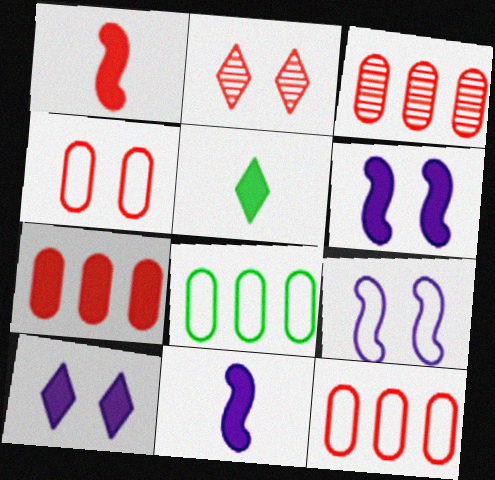[[1, 2, 12], 
[2, 8, 11], 
[3, 5, 9], 
[3, 7, 12], 
[5, 6, 7]]